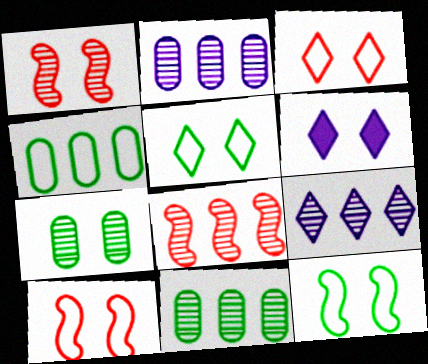[[6, 7, 10], 
[8, 9, 11]]